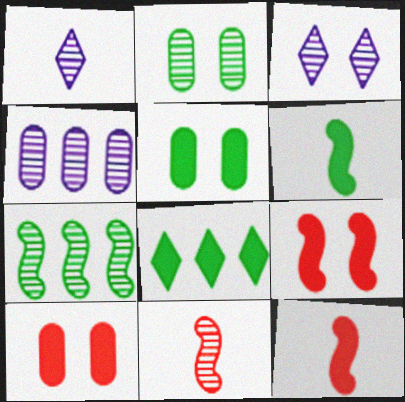[[5, 6, 8]]